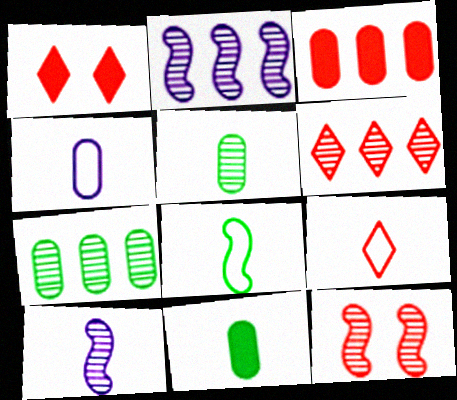[[1, 6, 9], 
[2, 6, 7], 
[3, 9, 12], 
[4, 8, 9], 
[9, 10, 11]]